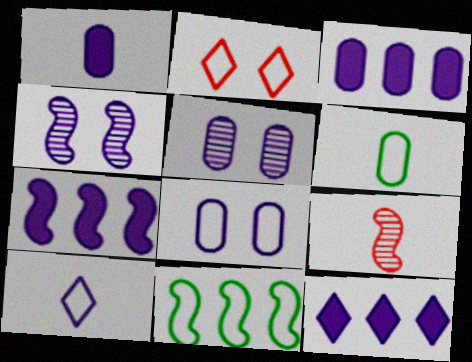[[3, 4, 10], 
[3, 7, 12], 
[5, 7, 10]]